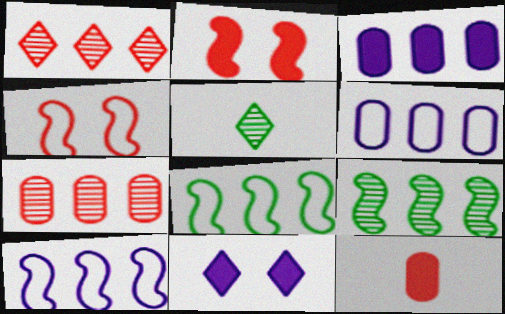[[1, 3, 8], 
[1, 4, 12], 
[2, 5, 6], 
[3, 4, 5]]